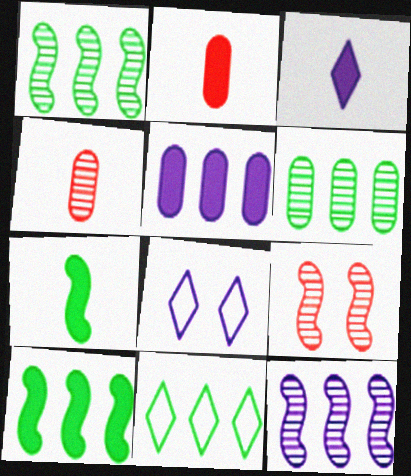[[1, 2, 8], 
[2, 3, 7], 
[4, 8, 10], 
[6, 10, 11]]